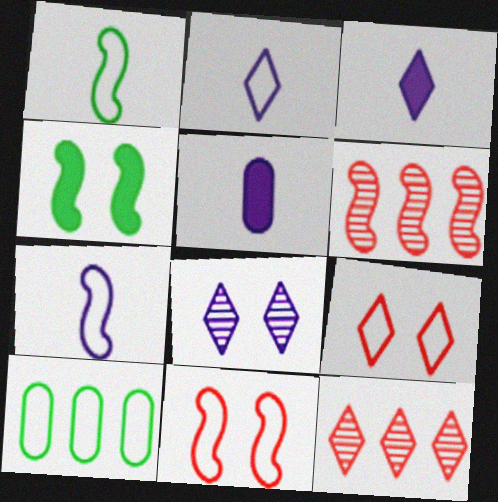[[2, 10, 11], 
[4, 6, 7], 
[7, 9, 10]]